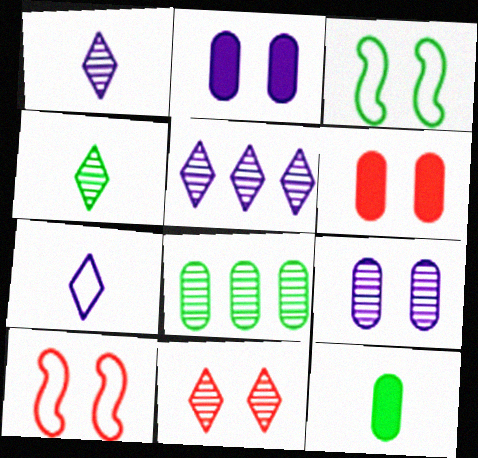[[2, 3, 11], 
[4, 5, 11], 
[5, 10, 12], 
[6, 10, 11]]